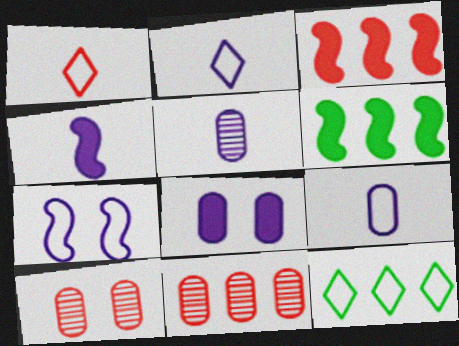[[1, 3, 10], 
[2, 4, 5], 
[2, 6, 10], 
[4, 10, 12]]